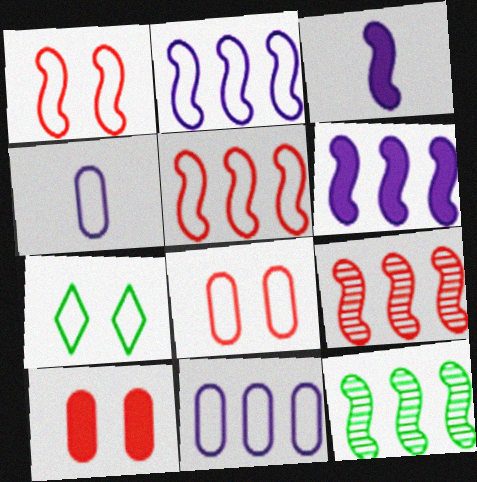[[1, 3, 12], 
[4, 5, 7], 
[5, 6, 12]]